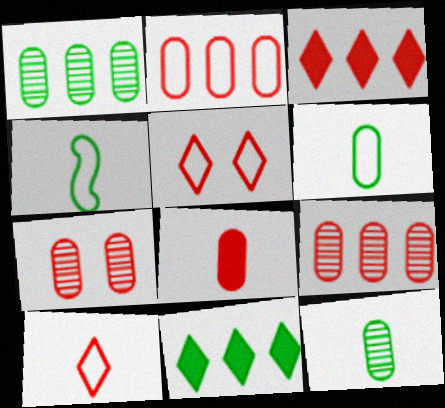[[2, 7, 8]]